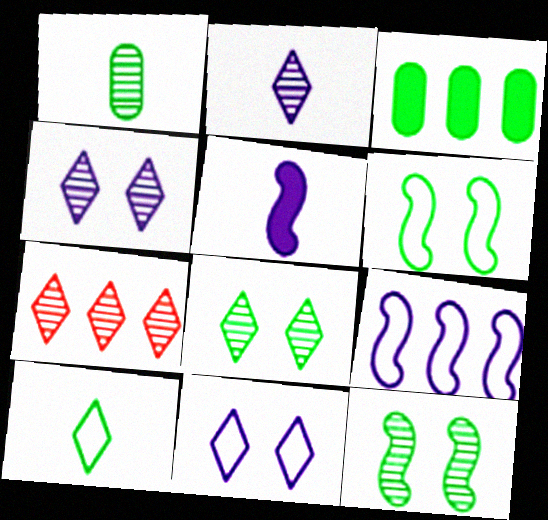[[2, 7, 8], 
[3, 7, 9], 
[3, 10, 12]]